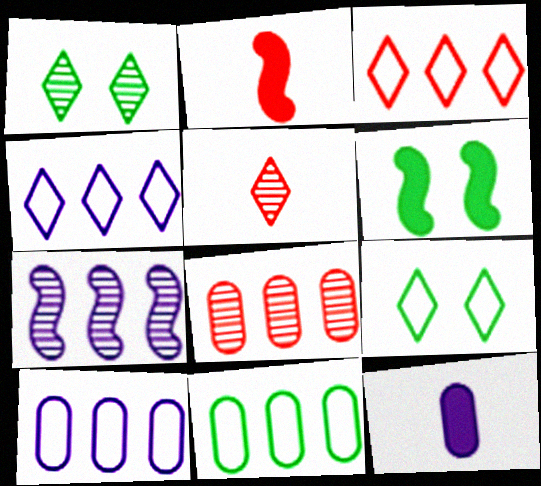[[1, 2, 10], 
[5, 6, 10]]